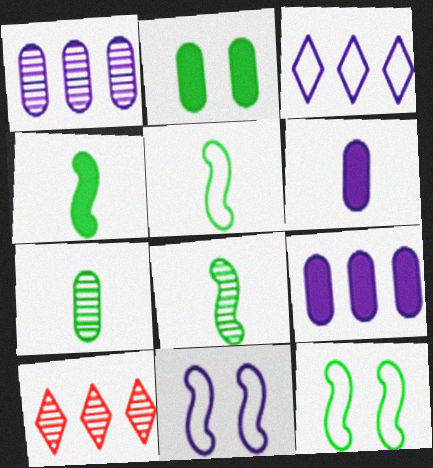[[4, 5, 8], 
[6, 10, 12]]